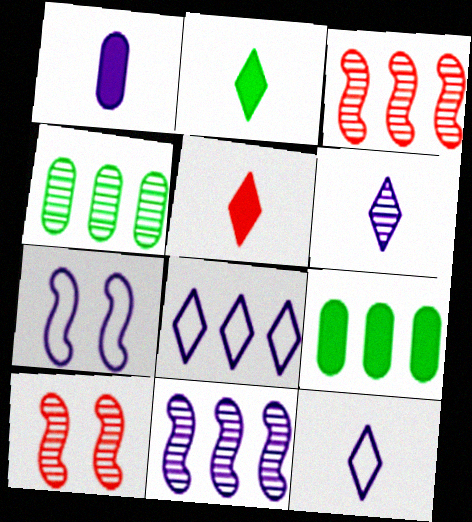[[3, 8, 9], 
[4, 5, 7], 
[4, 6, 10], 
[9, 10, 12]]